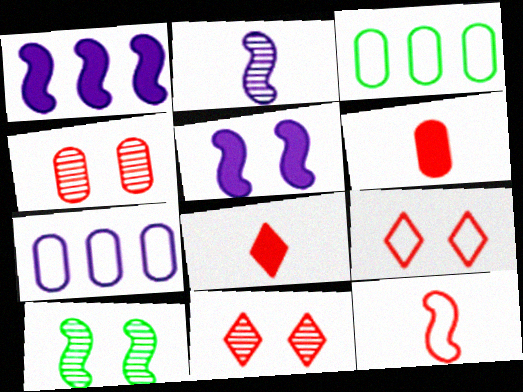[[1, 10, 12], 
[7, 8, 10]]